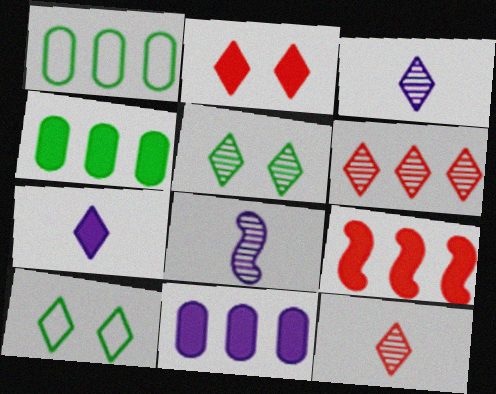[[1, 2, 8], 
[3, 5, 6], 
[6, 7, 10]]